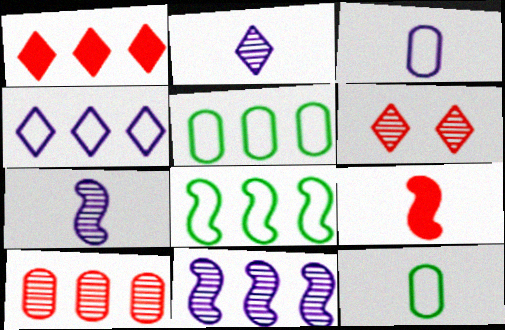[[1, 5, 11], 
[2, 9, 12]]